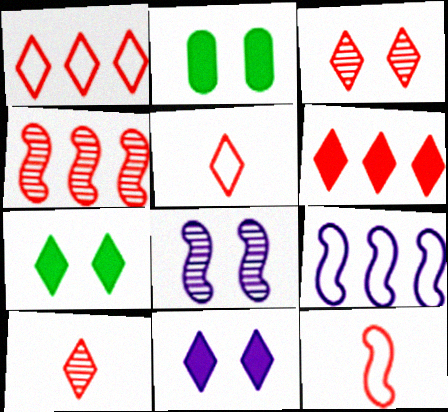[[2, 9, 10], 
[3, 5, 6]]